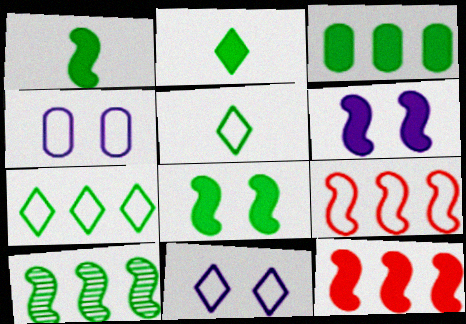[[1, 6, 12], 
[2, 3, 8], 
[3, 7, 10], 
[4, 5, 9]]